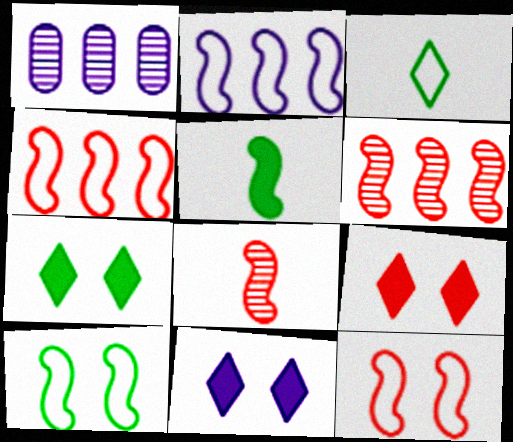[[7, 9, 11]]